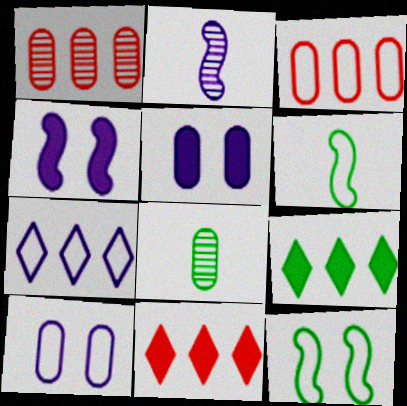[[2, 5, 7], 
[3, 5, 8], 
[8, 9, 12]]